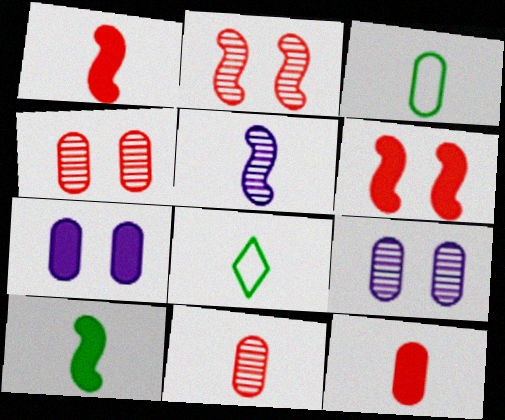[[5, 8, 12]]